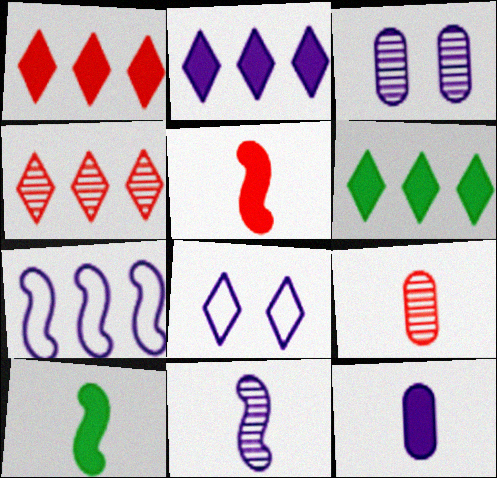[[1, 2, 6]]